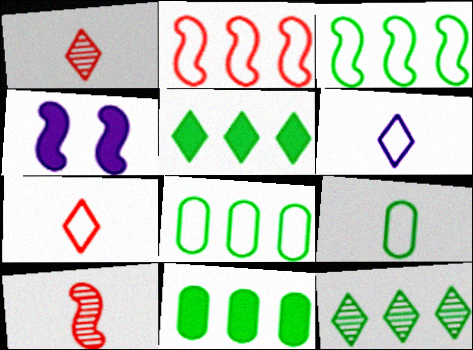[[1, 4, 8], 
[3, 4, 10], 
[3, 11, 12]]